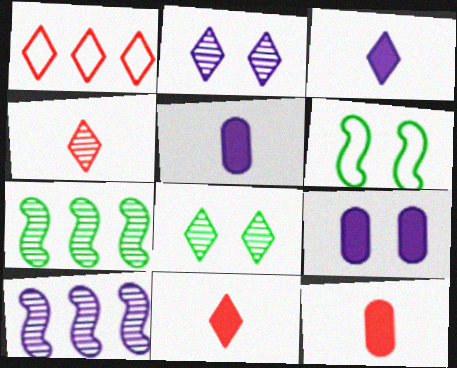[[1, 3, 8]]